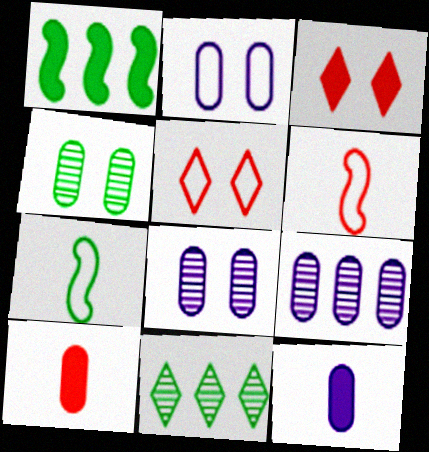[[1, 3, 12], 
[2, 9, 12], 
[3, 7, 9]]